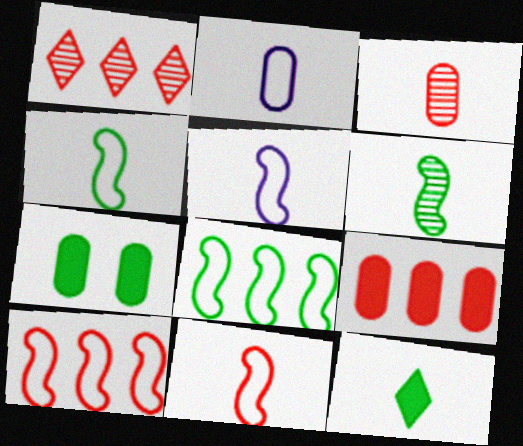[[1, 5, 7], 
[1, 9, 10], 
[3, 5, 12], 
[4, 5, 11]]